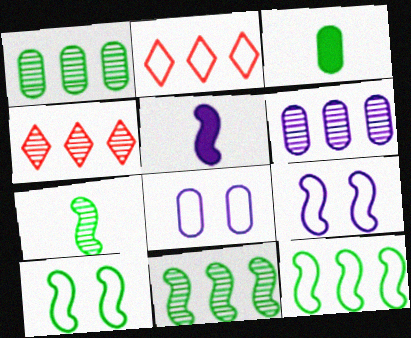[[3, 4, 9], 
[4, 6, 11]]